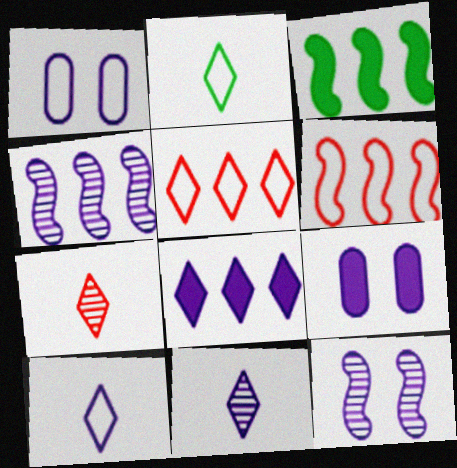[[1, 2, 6], 
[1, 3, 7], 
[3, 4, 6], 
[4, 9, 10]]